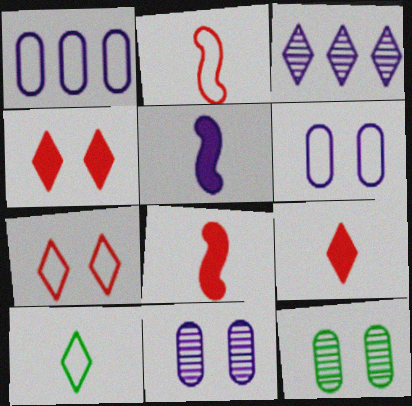[[3, 4, 10], 
[3, 5, 6]]